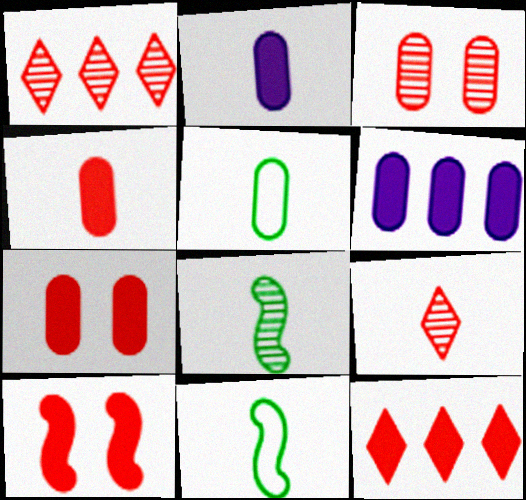[[2, 9, 11], 
[3, 5, 6], 
[4, 10, 12]]